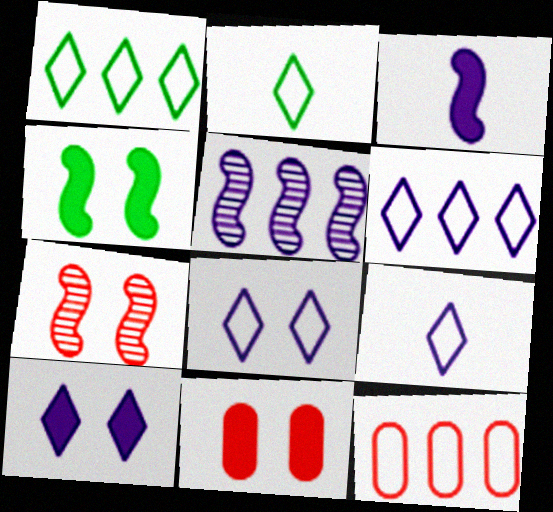[[2, 5, 11], 
[4, 10, 11], 
[6, 8, 9]]